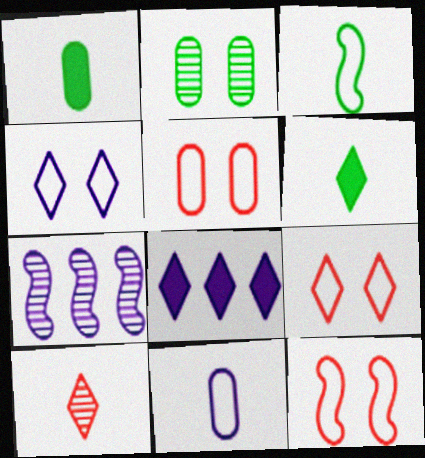[[1, 7, 9], 
[2, 7, 10], 
[5, 6, 7], 
[5, 9, 12]]